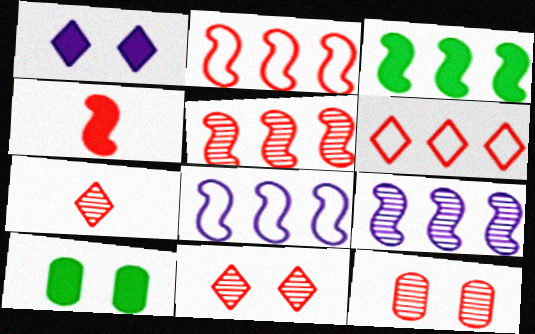[[2, 3, 9], 
[3, 5, 8], 
[4, 6, 12], 
[5, 7, 12], 
[7, 8, 10]]